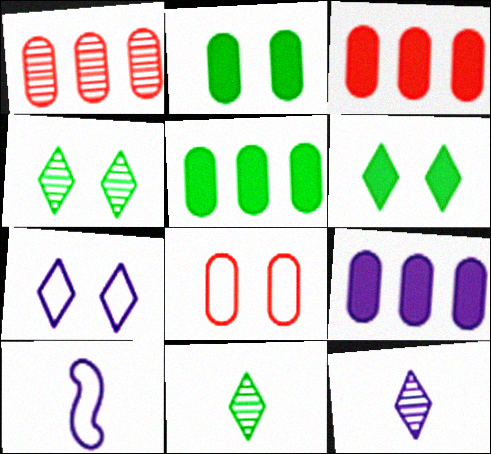[[1, 6, 10], 
[3, 4, 10], 
[3, 5, 9]]